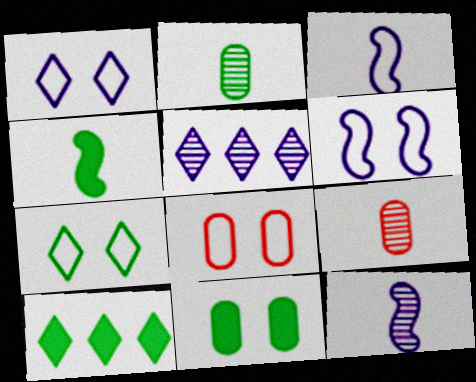[[4, 5, 8], 
[4, 10, 11], 
[6, 7, 8], 
[6, 9, 10], 
[8, 10, 12]]